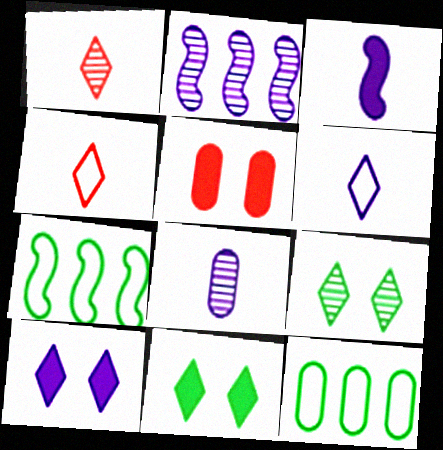[[3, 6, 8], 
[5, 8, 12]]